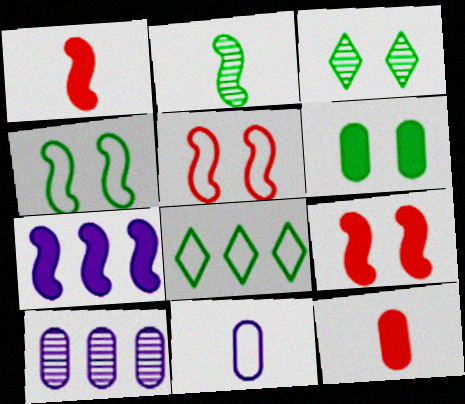[[2, 5, 7], 
[2, 6, 8], 
[3, 4, 6], 
[5, 8, 11]]